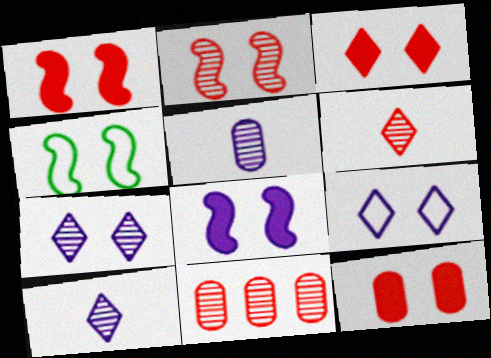[[1, 3, 12], 
[2, 4, 8], 
[2, 6, 11], 
[4, 7, 12]]